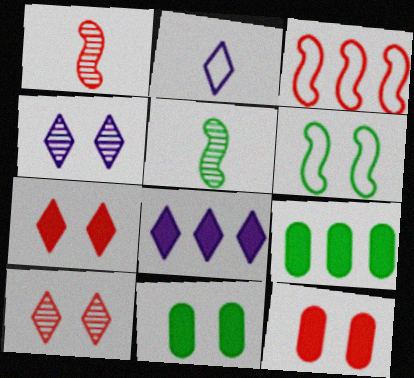[[2, 4, 8], 
[4, 6, 12]]